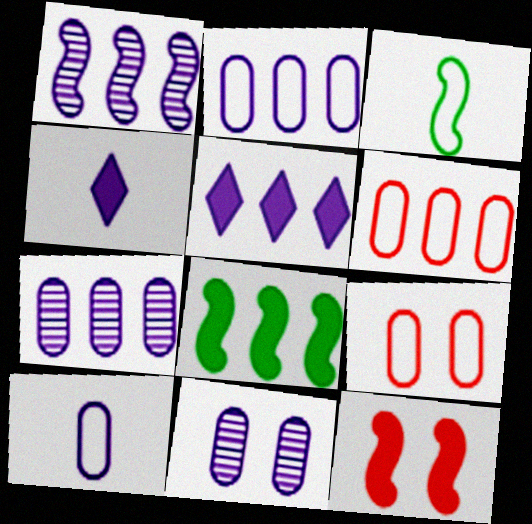[[1, 2, 5], 
[1, 3, 12]]